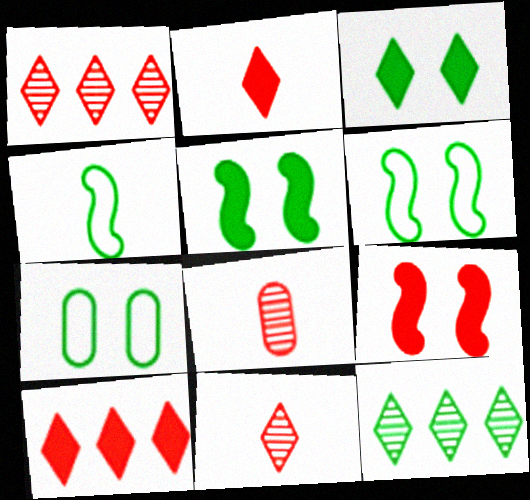[]